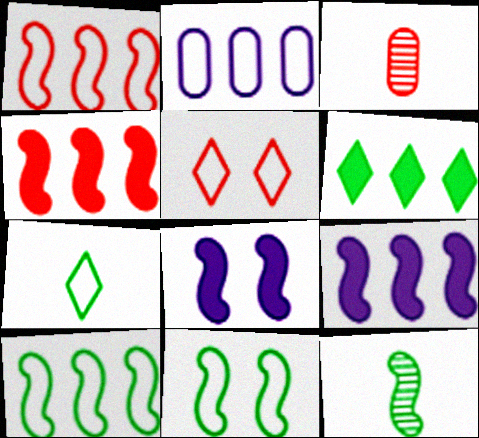[[1, 8, 12], 
[3, 4, 5]]